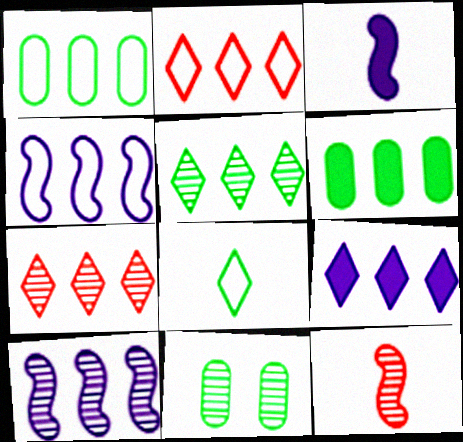[[1, 2, 4], 
[2, 3, 11], 
[2, 5, 9], 
[2, 6, 10], 
[4, 6, 7]]